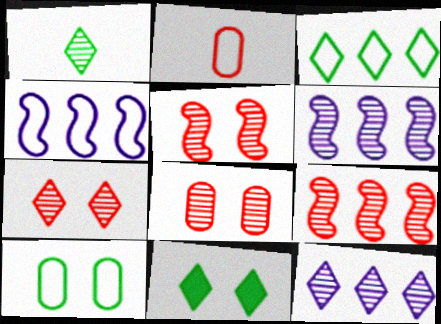[[1, 3, 11], 
[1, 6, 8], 
[1, 7, 12], 
[2, 6, 11], 
[5, 7, 8]]